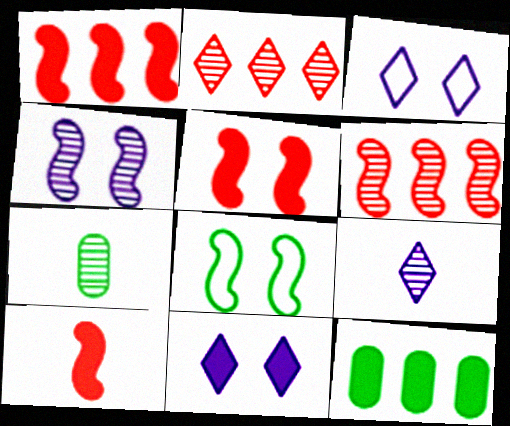[[1, 3, 7], 
[1, 5, 10], 
[2, 4, 7], 
[4, 5, 8], 
[10, 11, 12]]